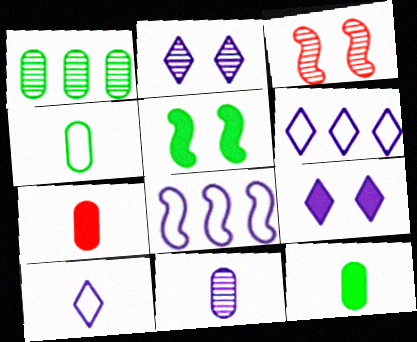[[3, 6, 12], 
[4, 7, 11], 
[8, 9, 11]]